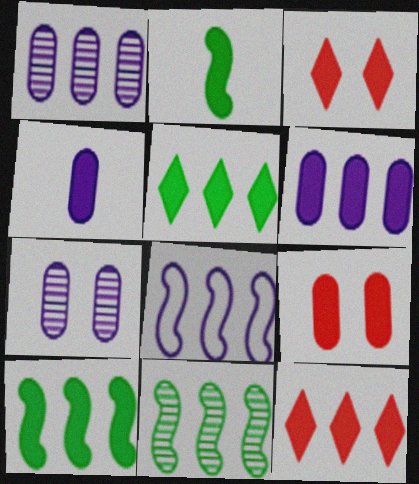[[2, 3, 6], 
[3, 4, 10], 
[6, 10, 12]]